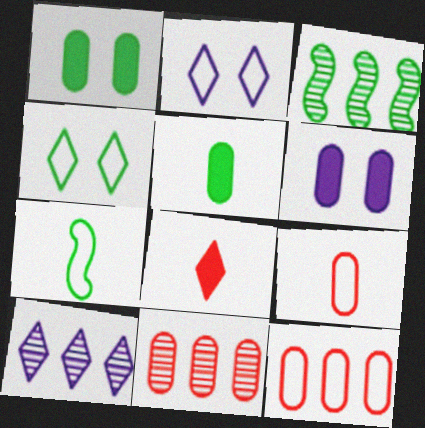[[2, 7, 12], 
[3, 4, 5], 
[3, 10, 11], 
[4, 8, 10]]